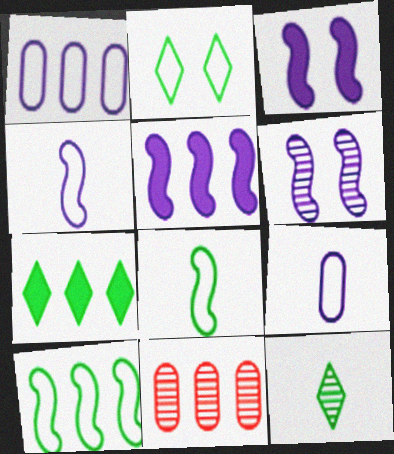[[2, 7, 12], 
[4, 5, 6], 
[6, 11, 12]]